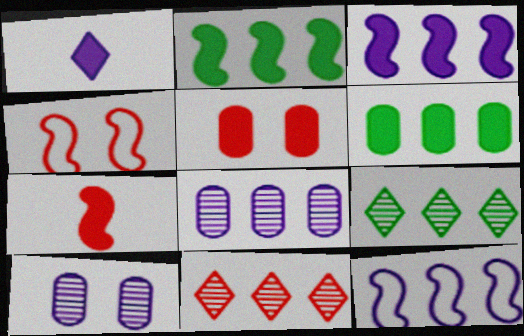[[1, 2, 5], 
[1, 10, 12], 
[6, 11, 12]]